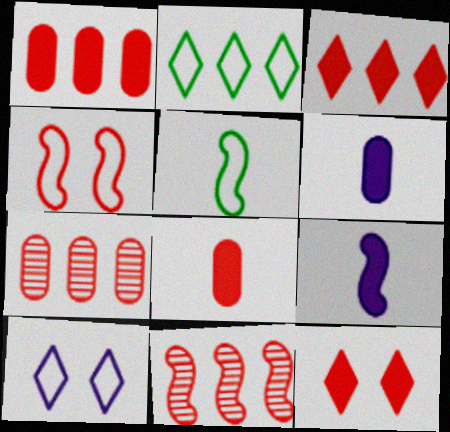[]